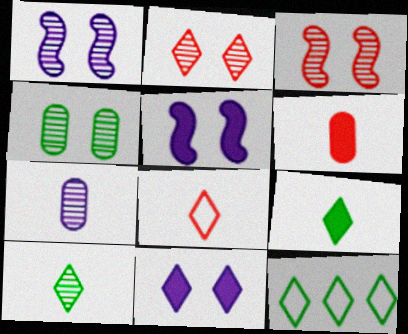[[1, 2, 4], 
[1, 6, 12]]